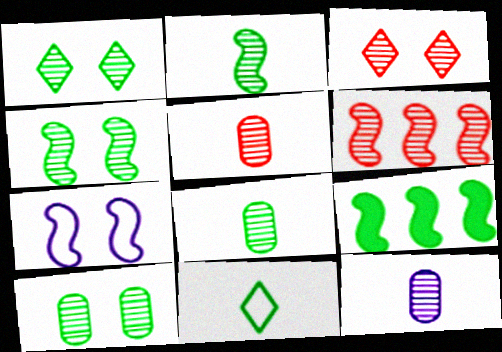[[1, 4, 10], 
[1, 6, 12], 
[3, 5, 6], 
[5, 8, 12], 
[9, 10, 11]]